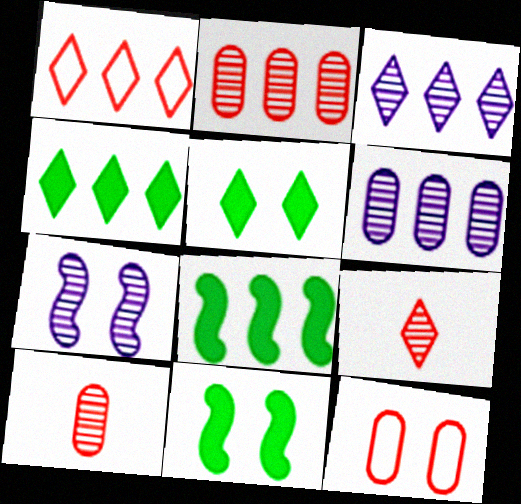[[1, 3, 4], 
[1, 6, 8], 
[5, 7, 12]]